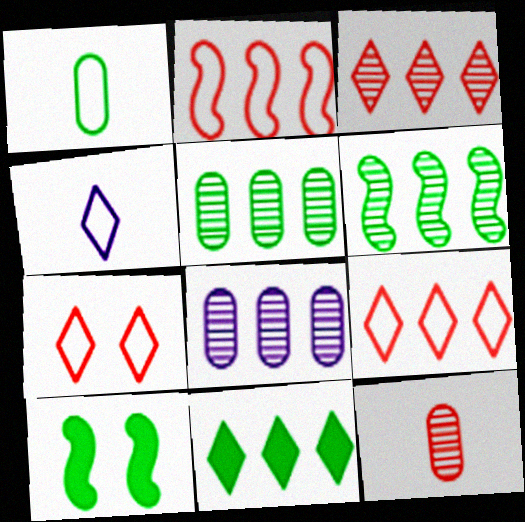[[2, 8, 11], 
[3, 6, 8]]